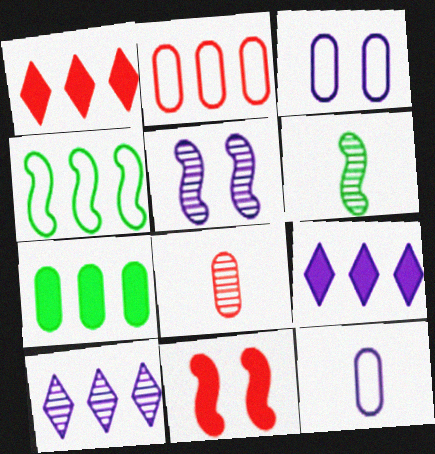[[1, 3, 6], 
[3, 7, 8], 
[5, 9, 12]]